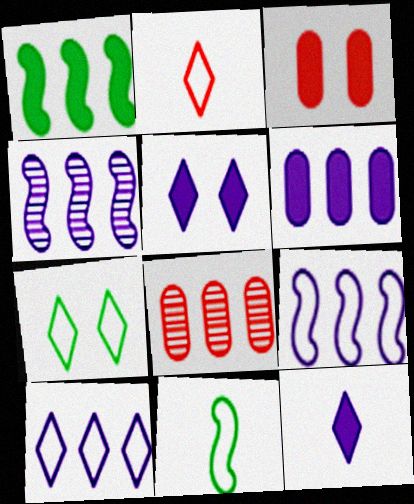[[1, 3, 12], 
[1, 8, 10], 
[2, 7, 10], 
[4, 6, 10], 
[5, 8, 11]]